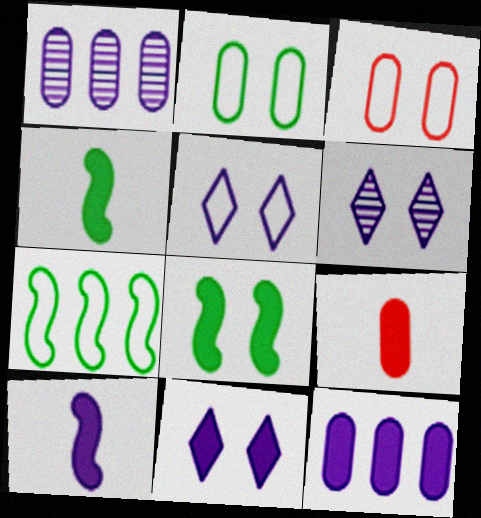[[1, 2, 9], 
[1, 5, 10], 
[3, 6, 8], 
[5, 6, 11], 
[6, 7, 9], 
[10, 11, 12]]